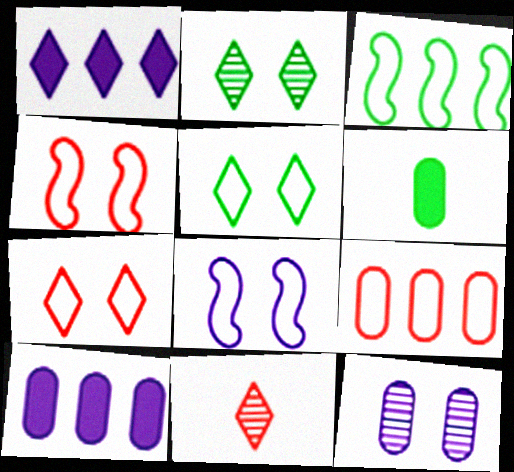[[1, 5, 11], 
[2, 3, 6], 
[6, 9, 12]]